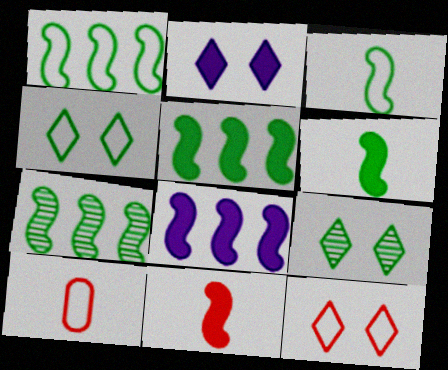[[1, 5, 7], 
[2, 7, 10], 
[2, 9, 12], 
[8, 9, 10]]